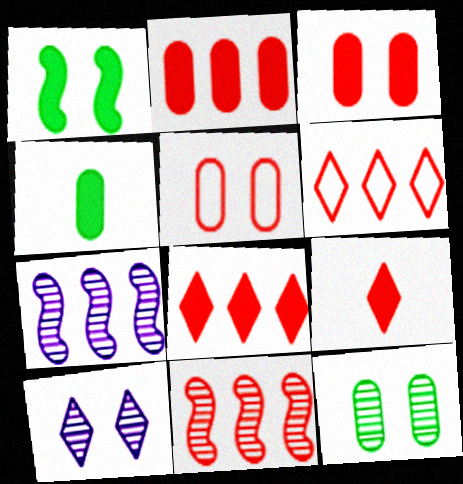[[1, 5, 10], 
[2, 6, 11], 
[5, 9, 11]]